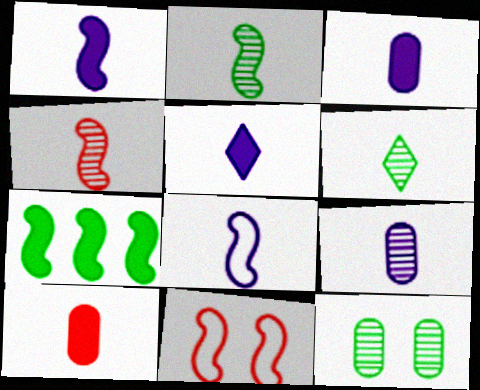[[1, 3, 5], 
[4, 6, 9], 
[5, 8, 9], 
[6, 8, 10]]